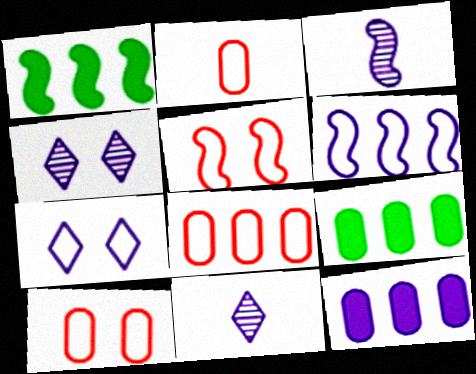[[1, 2, 4], 
[1, 3, 5], 
[1, 10, 11], 
[2, 8, 10], 
[3, 7, 12], 
[5, 9, 11]]